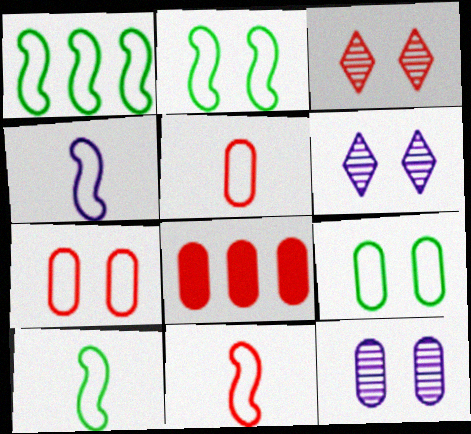[[1, 2, 10], 
[3, 8, 11], 
[4, 10, 11], 
[6, 8, 10]]